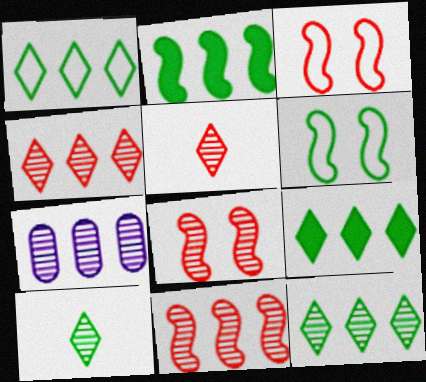[[1, 9, 12], 
[7, 8, 10], 
[7, 11, 12]]